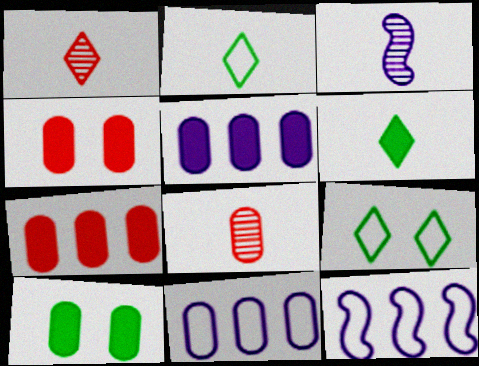[[1, 10, 12], 
[3, 7, 9], 
[8, 10, 11]]